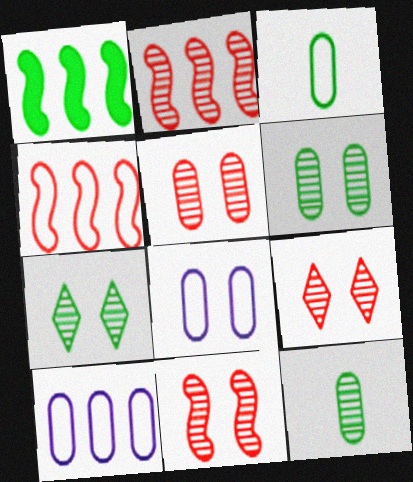[[1, 3, 7], 
[5, 9, 11]]